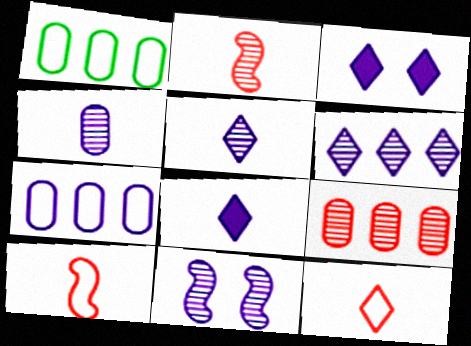[[1, 2, 3], 
[4, 6, 11], 
[7, 8, 11]]